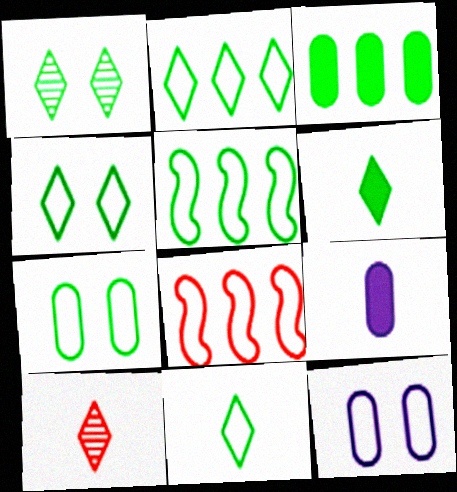[[1, 2, 6], 
[1, 8, 9], 
[2, 4, 11], 
[5, 7, 11], 
[8, 11, 12]]